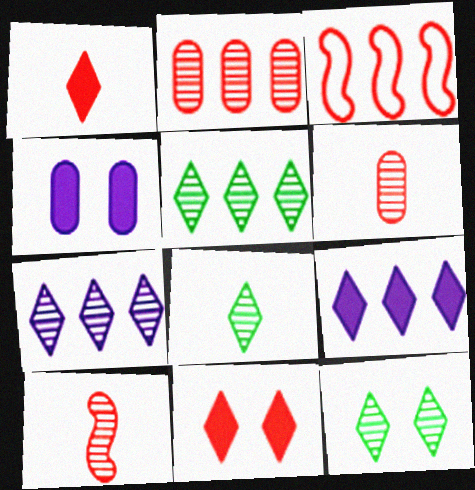[[3, 4, 8], 
[3, 6, 11], 
[5, 8, 12]]